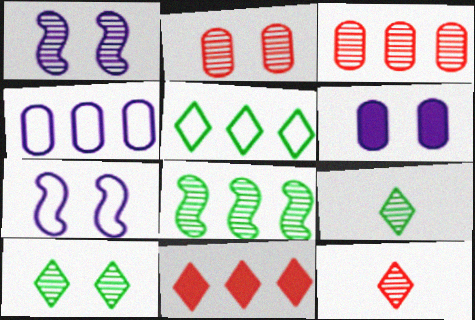[[1, 2, 10], 
[1, 3, 9], 
[4, 8, 11]]